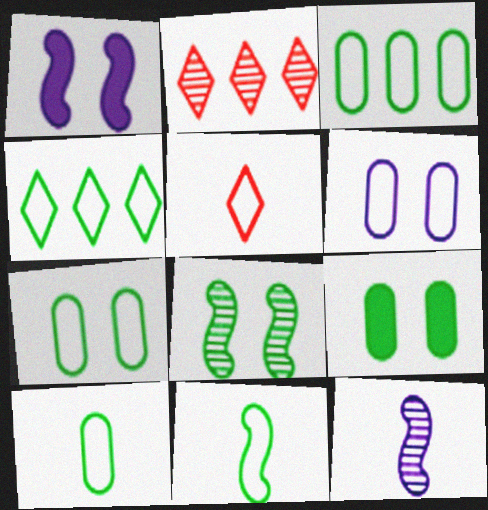[[1, 2, 10], 
[3, 7, 10], 
[4, 7, 11]]